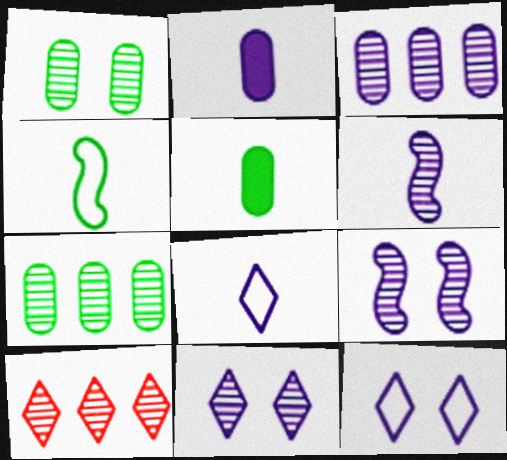[[1, 6, 10], 
[2, 6, 8], 
[3, 6, 11]]